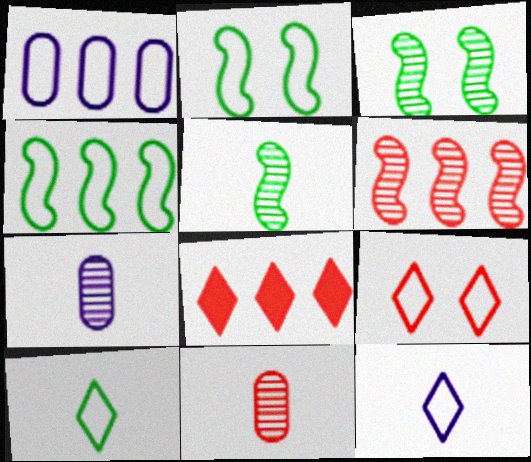[[2, 7, 8]]